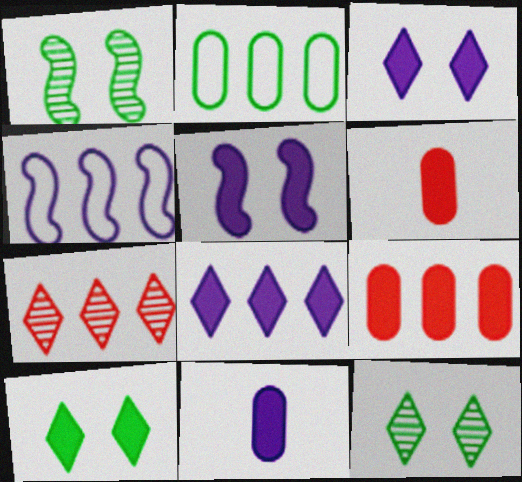[[4, 6, 12], 
[5, 8, 11]]